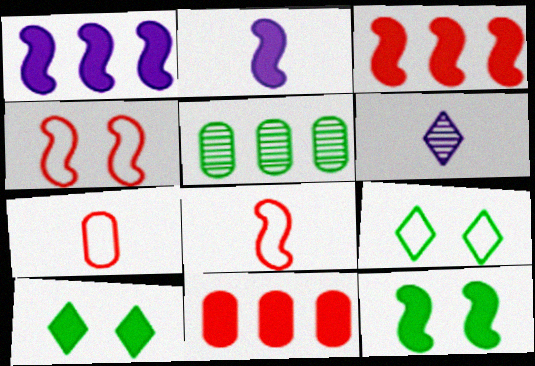[[2, 3, 12], 
[2, 10, 11]]